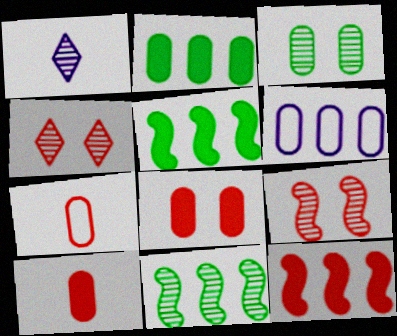[[3, 6, 10], 
[4, 7, 12]]